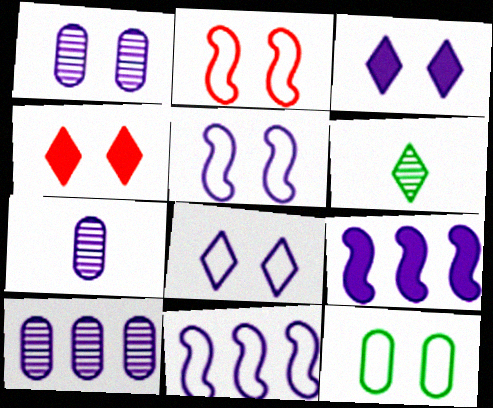[[1, 3, 5], 
[1, 7, 10], 
[2, 8, 12], 
[3, 7, 11], 
[7, 8, 9]]